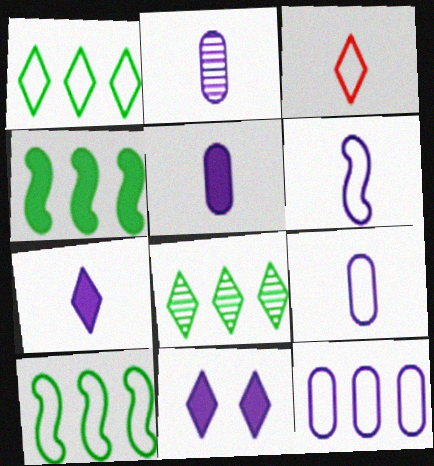[[2, 5, 9], 
[2, 6, 7], 
[3, 8, 11]]